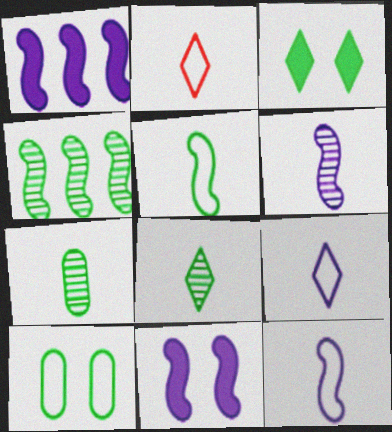[]